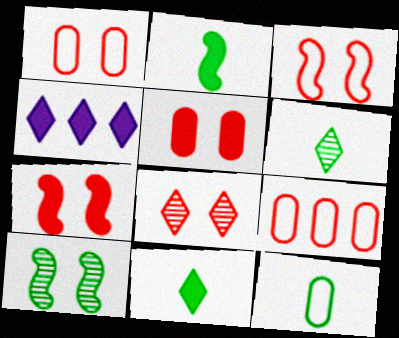[[1, 7, 8], 
[2, 4, 5], 
[2, 6, 12], 
[3, 5, 8]]